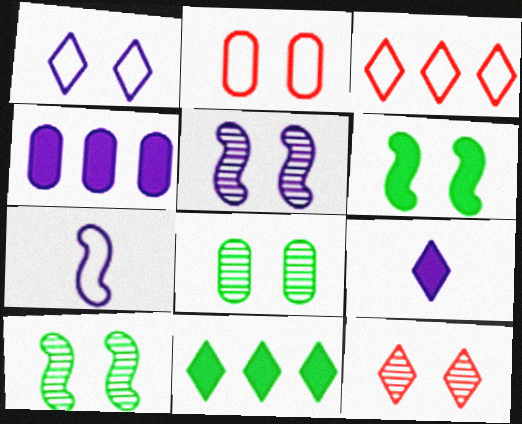[[5, 8, 12]]